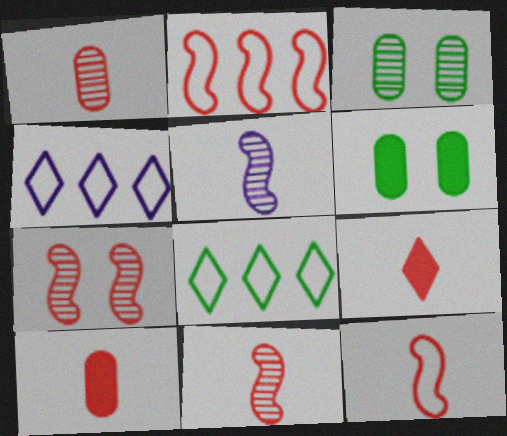[[1, 9, 12], 
[4, 6, 11]]